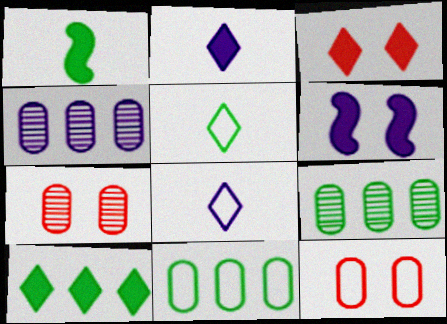[[2, 3, 10], 
[4, 6, 8]]